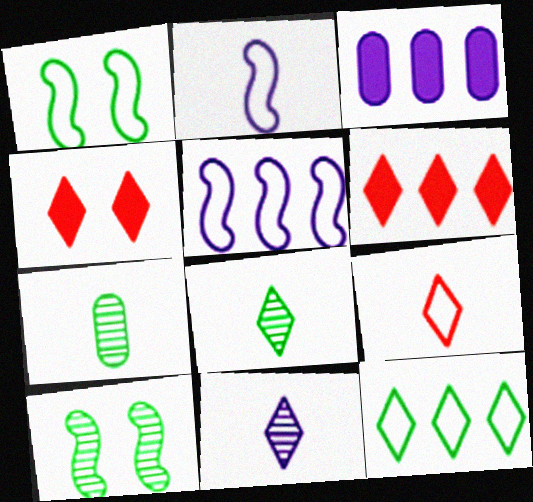[[3, 9, 10], 
[4, 5, 7], 
[4, 11, 12]]